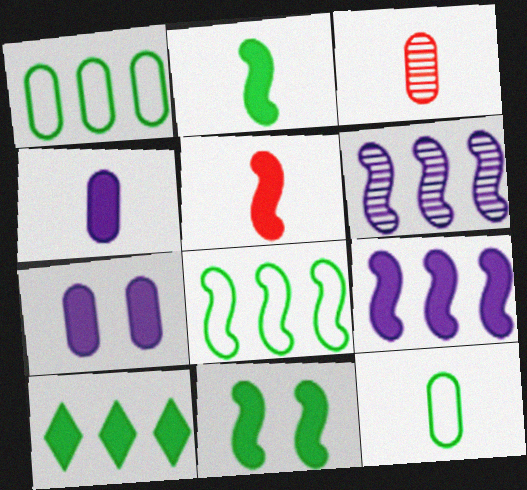[[1, 3, 7], 
[3, 4, 12], 
[5, 7, 10], 
[5, 9, 11]]